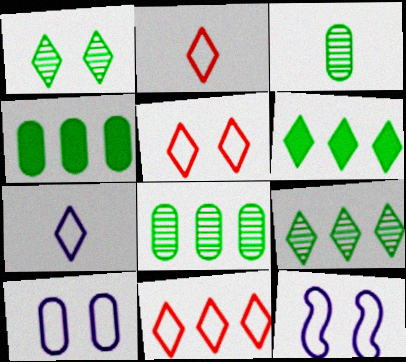[[2, 5, 11]]